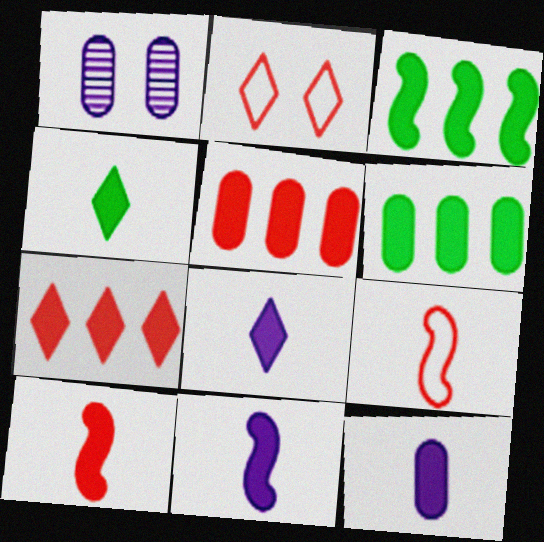[[4, 10, 12], 
[8, 11, 12]]